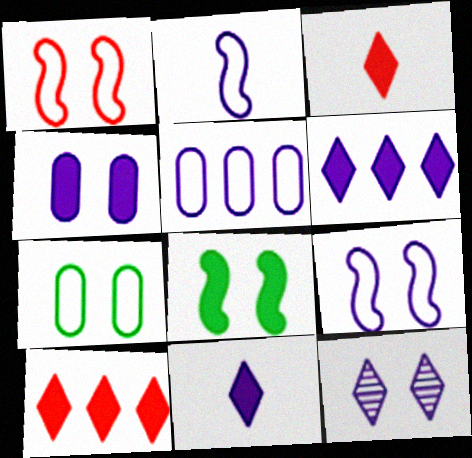[[4, 9, 12]]